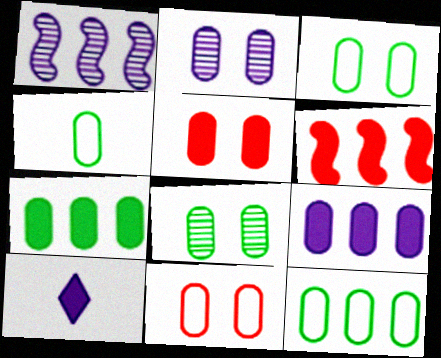[[2, 3, 5], 
[3, 4, 12], 
[4, 7, 8]]